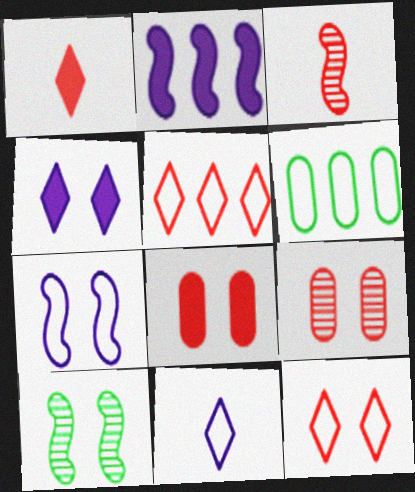[[3, 4, 6], 
[3, 5, 8]]